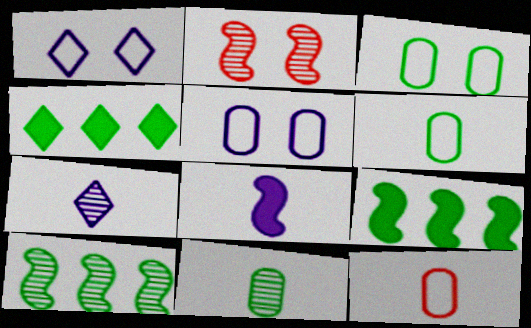[]